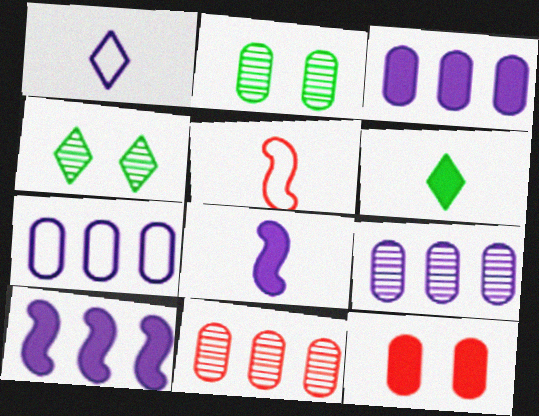[[3, 4, 5], 
[3, 7, 9], 
[6, 10, 12]]